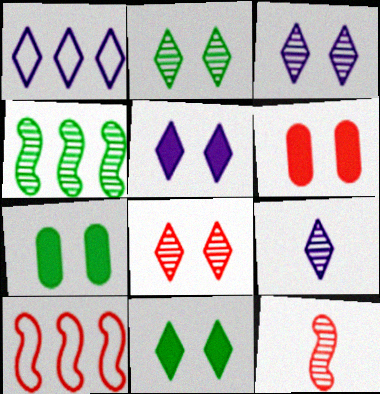[[1, 5, 9], 
[1, 7, 12], 
[2, 3, 8], 
[7, 9, 10]]